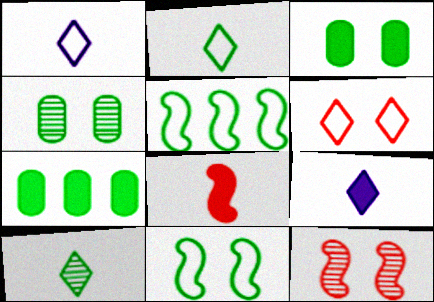[[1, 7, 12], 
[3, 5, 10], 
[7, 10, 11]]